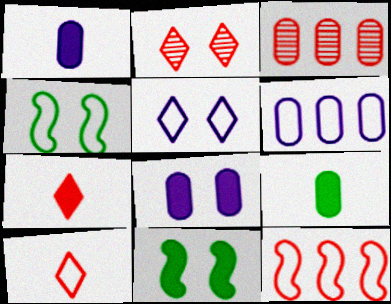[[2, 4, 8], 
[4, 6, 10]]